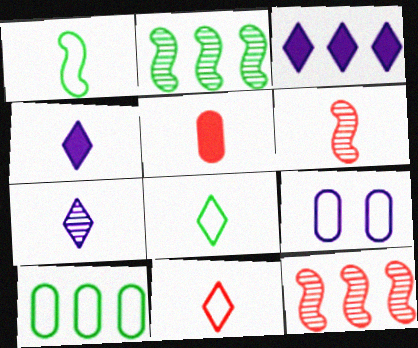[[1, 5, 7], 
[3, 10, 12], 
[5, 6, 11]]